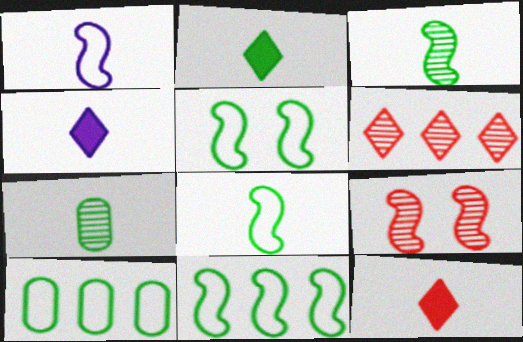[[1, 7, 12], 
[2, 4, 12], 
[2, 7, 8], 
[4, 9, 10], 
[5, 8, 11]]